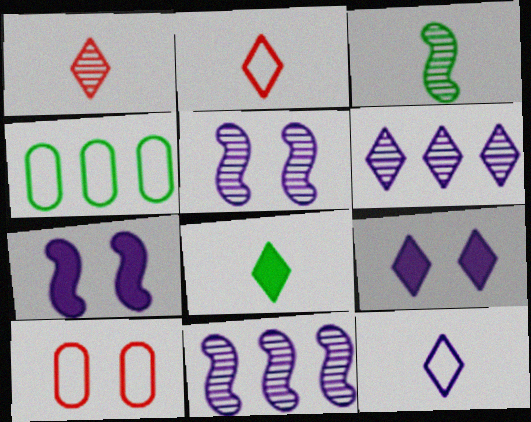[[1, 4, 7], 
[1, 8, 12], 
[6, 9, 12], 
[8, 10, 11]]